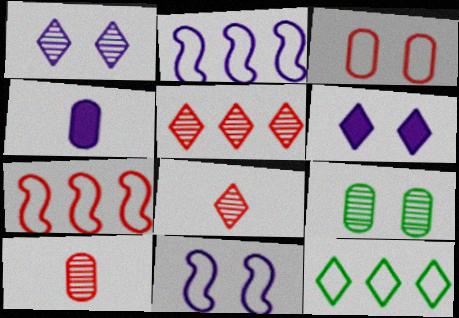[[1, 2, 4], 
[6, 8, 12]]